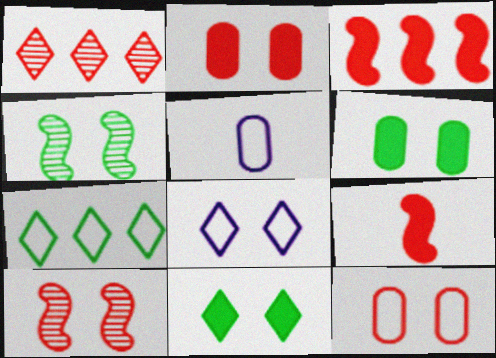[[1, 9, 12], 
[2, 4, 8], 
[6, 8, 10]]